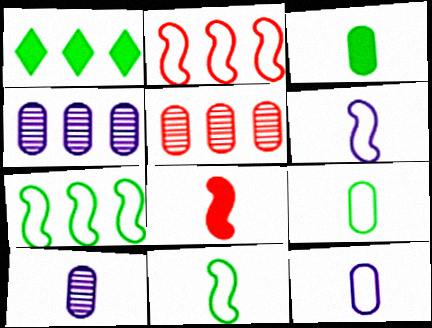[[1, 2, 4]]